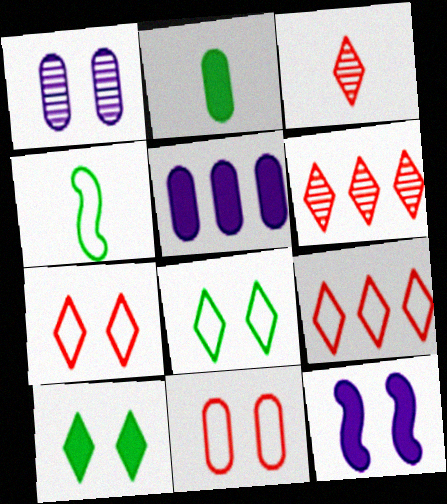[]